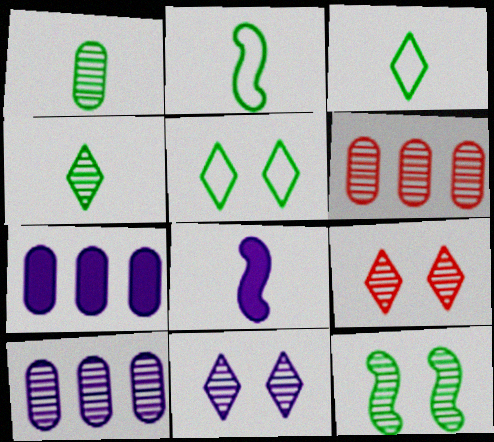[[2, 7, 9], 
[5, 6, 8]]